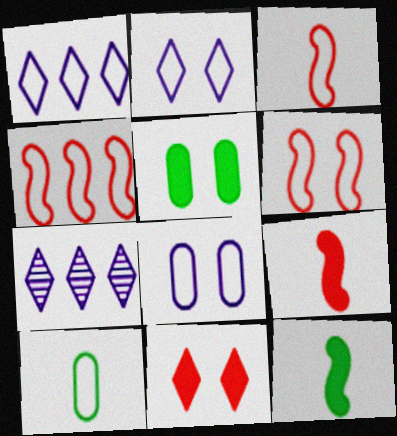[[1, 6, 10], 
[2, 4, 10], 
[3, 4, 6], 
[3, 5, 7]]